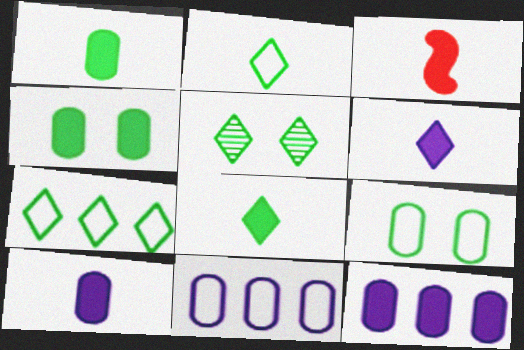[[1, 3, 6], 
[3, 5, 11], 
[3, 8, 10], 
[5, 7, 8]]